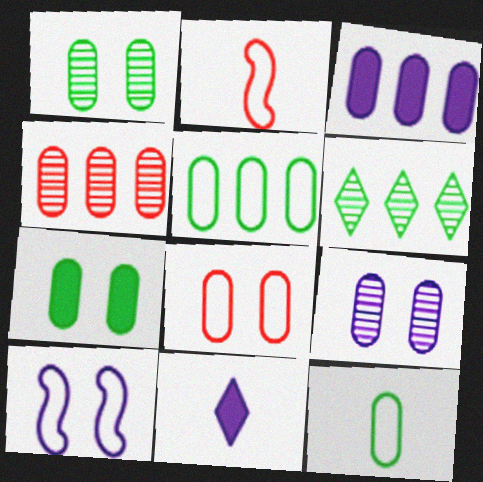[[3, 4, 5], 
[7, 8, 9]]